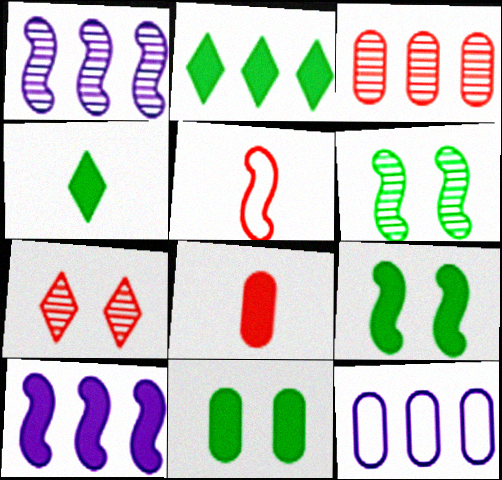[[1, 5, 9], 
[5, 6, 10]]